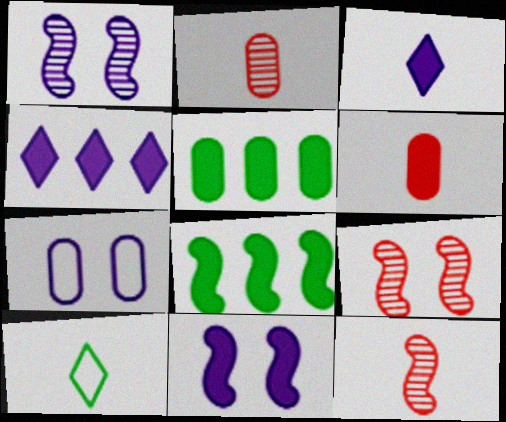[[2, 5, 7]]